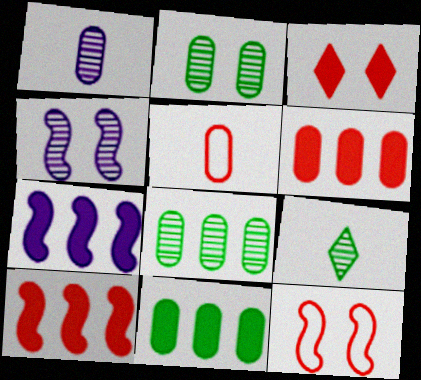[]